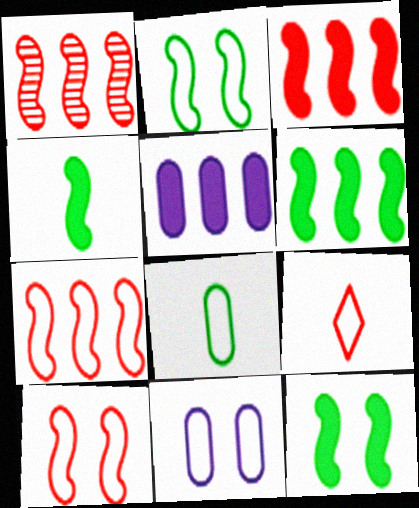[[1, 3, 7], 
[4, 6, 12]]